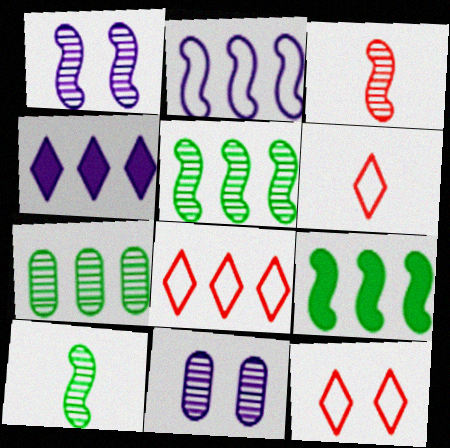[[1, 3, 5], 
[6, 8, 12], 
[6, 9, 11]]